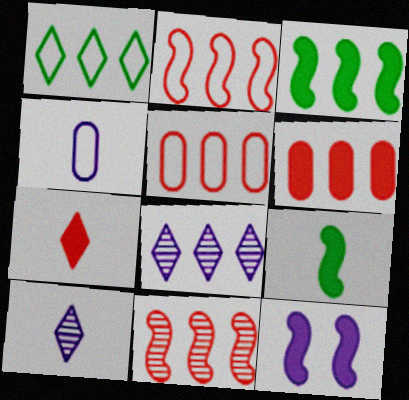[[3, 5, 8], 
[4, 8, 12]]